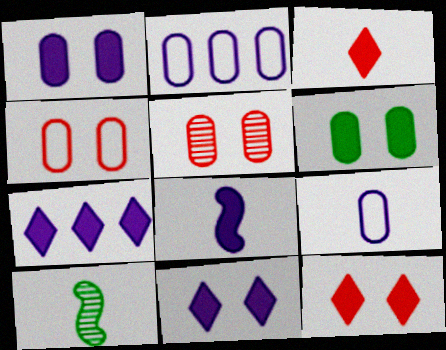[[1, 7, 8], 
[2, 10, 12], 
[3, 9, 10], 
[4, 7, 10]]